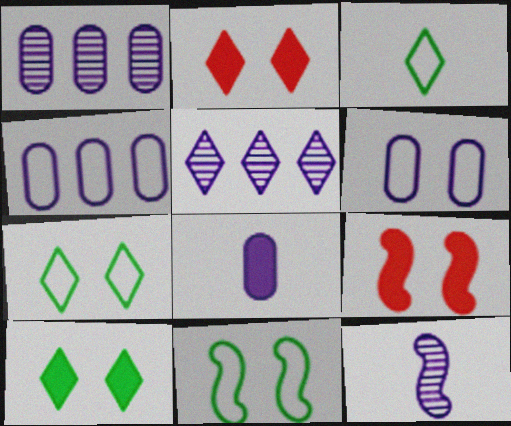[[1, 3, 9], 
[1, 6, 8], 
[2, 3, 5]]